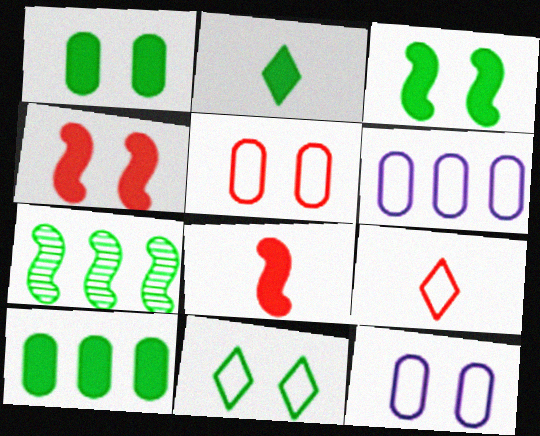[[2, 3, 10]]